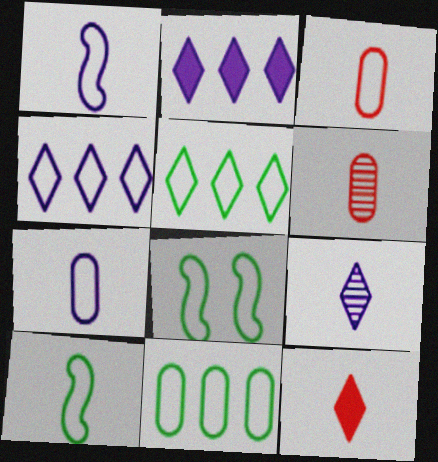[[2, 6, 8], 
[3, 4, 8]]